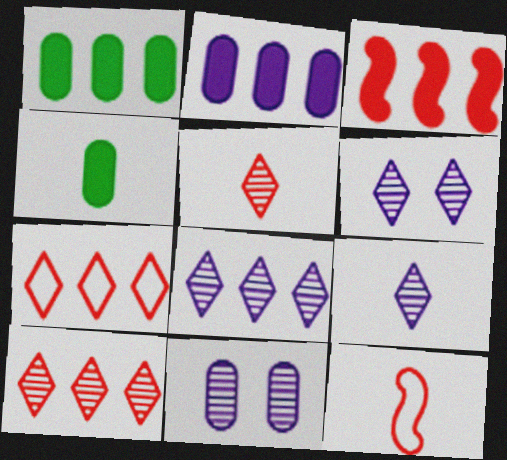[[1, 6, 12], 
[4, 9, 12], 
[6, 8, 9]]